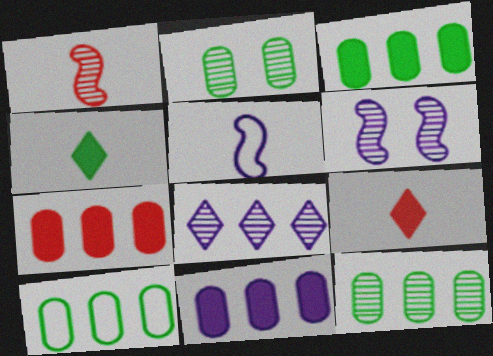[[1, 2, 8], 
[3, 7, 11], 
[3, 10, 12], 
[6, 9, 10]]